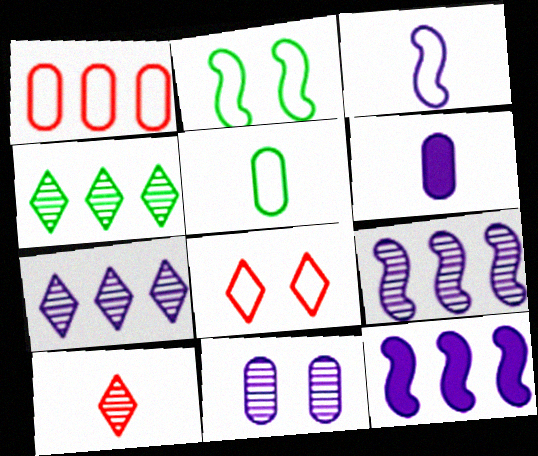[[1, 4, 12]]